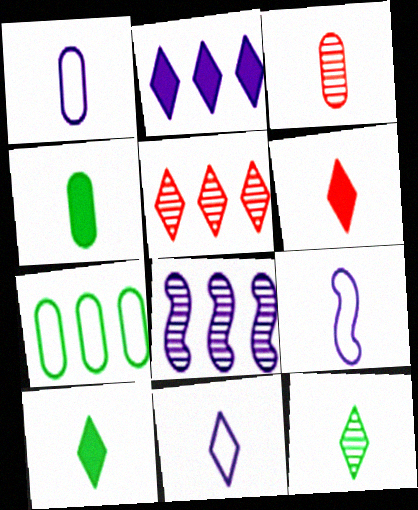[[1, 3, 4], 
[1, 9, 11], 
[3, 9, 10], 
[6, 11, 12]]